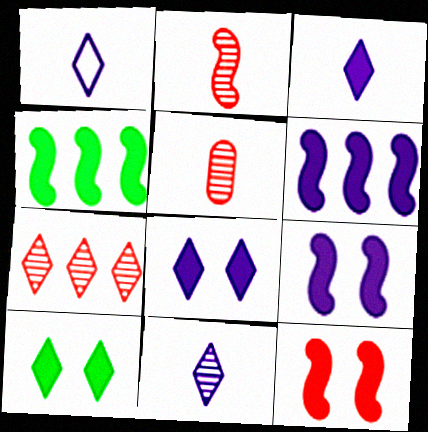[[1, 3, 11], 
[1, 7, 10]]